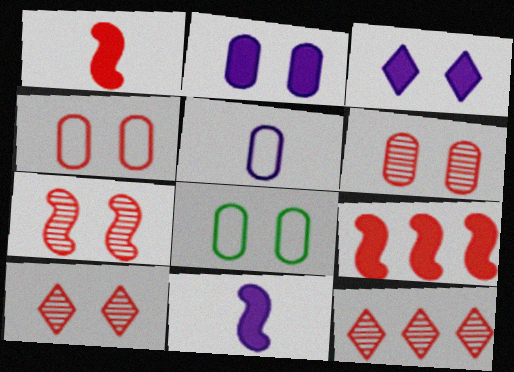[[1, 4, 12], 
[2, 6, 8], 
[3, 7, 8], 
[6, 7, 10], 
[8, 11, 12]]